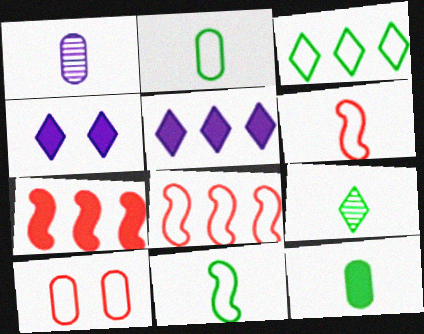[[4, 7, 12], 
[9, 11, 12]]